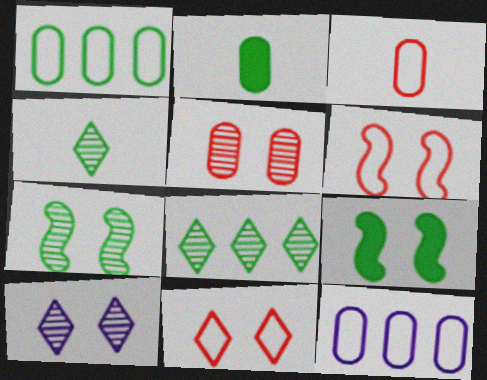[[1, 4, 9], 
[2, 5, 12], 
[5, 7, 10]]